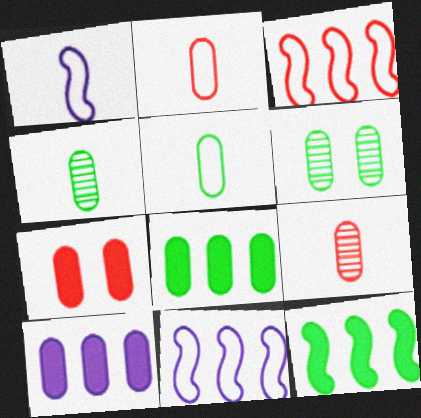[[2, 6, 10], 
[5, 6, 8]]